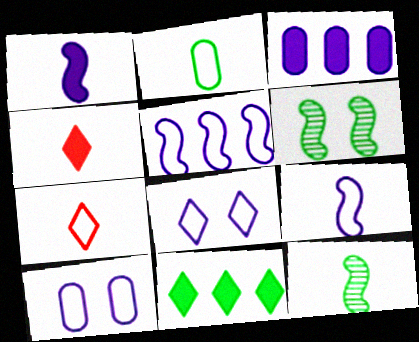[[2, 6, 11], 
[2, 7, 9], 
[3, 6, 7]]